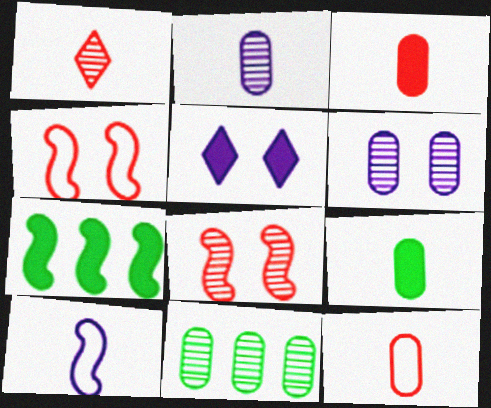[[1, 9, 10], 
[2, 9, 12], 
[3, 5, 7], 
[7, 8, 10]]